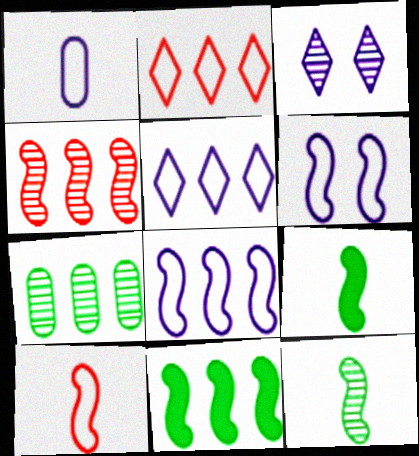[[1, 5, 6], 
[4, 6, 9], 
[4, 8, 11]]